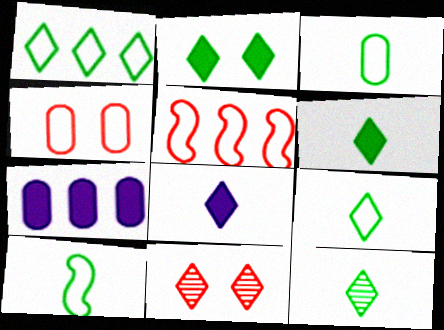[[1, 2, 12], 
[1, 8, 11], 
[3, 9, 10], 
[6, 9, 12], 
[7, 10, 11]]